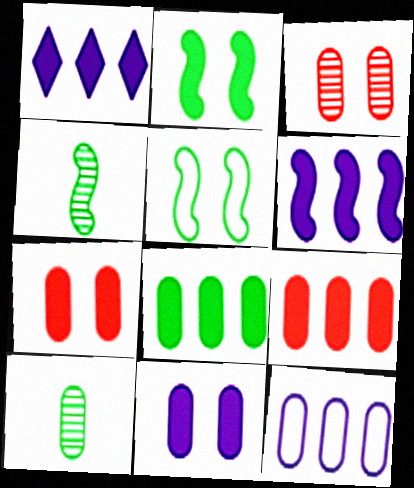[[7, 10, 12]]